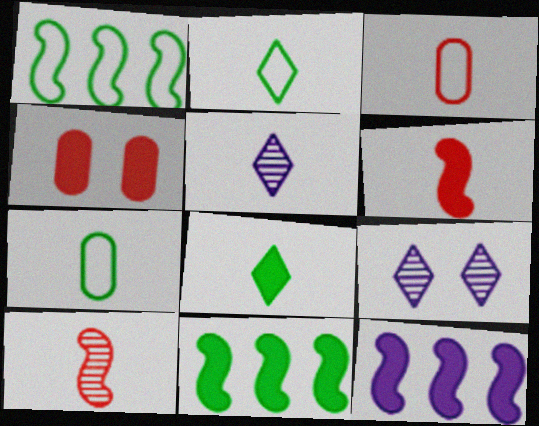[[1, 4, 5], 
[3, 9, 11], 
[4, 8, 12], 
[5, 6, 7]]